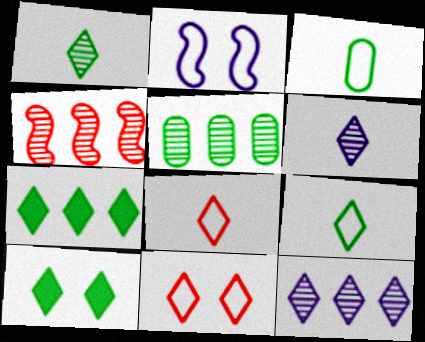[[4, 5, 12], 
[6, 7, 11], 
[8, 10, 12]]